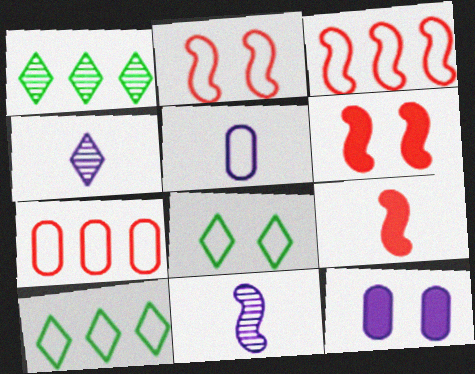[[1, 5, 6], 
[2, 5, 10], 
[3, 5, 8]]